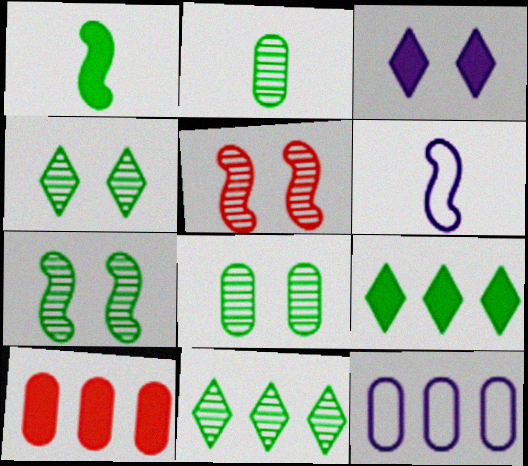[[1, 3, 10], 
[2, 7, 11], 
[4, 6, 10], 
[4, 7, 8]]